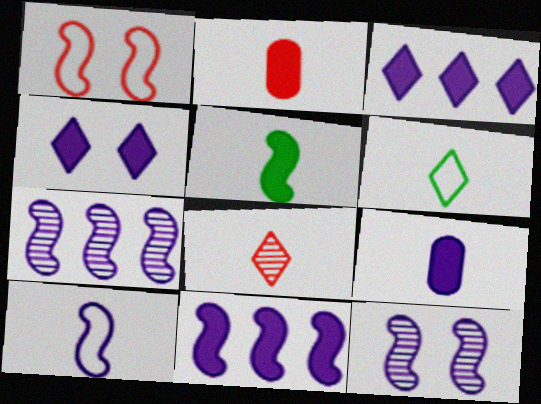[[1, 5, 7], 
[4, 9, 11], 
[10, 11, 12]]